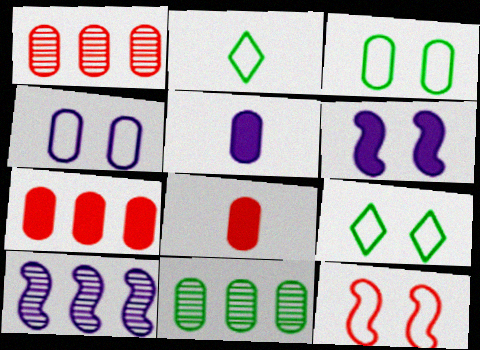[[1, 2, 6], 
[1, 3, 5], 
[4, 8, 11], 
[4, 9, 12], 
[8, 9, 10]]